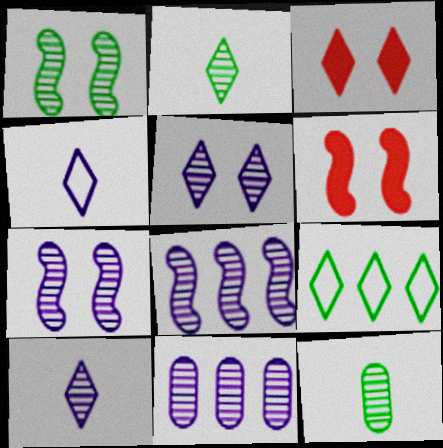[[3, 9, 10], 
[7, 10, 11]]